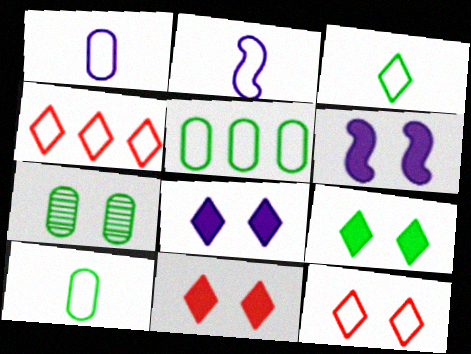[[2, 5, 12], 
[6, 7, 12], 
[8, 9, 11]]